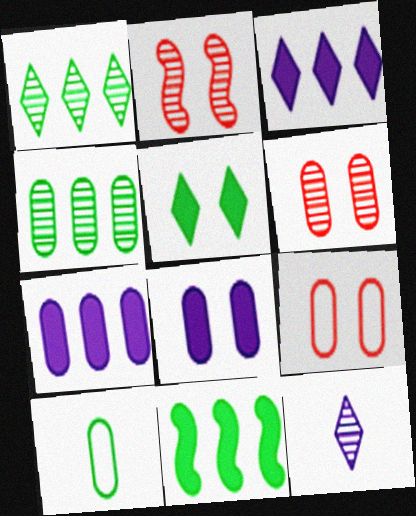[[2, 3, 10], 
[2, 4, 12], 
[6, 7, 10], 
[9, 11, 12]]